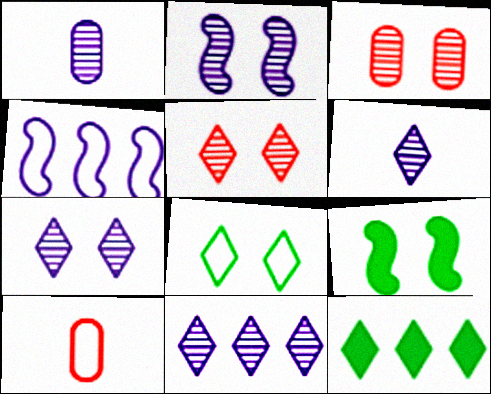[[1, 2, 11], 
[2, 10, 12], 
[4, 8, 10], 
[6, 7, 11], 
[9, 10, 11]]